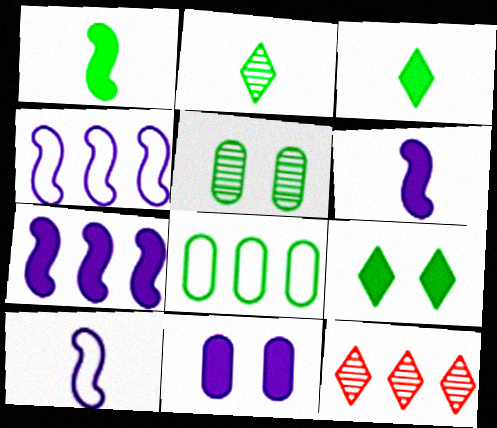[[7, 8, 12]]